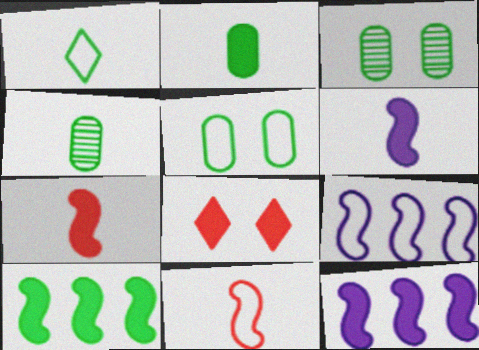[[1, 3, 10], 
[2, 8, 12], 
[4, 8, 9]]